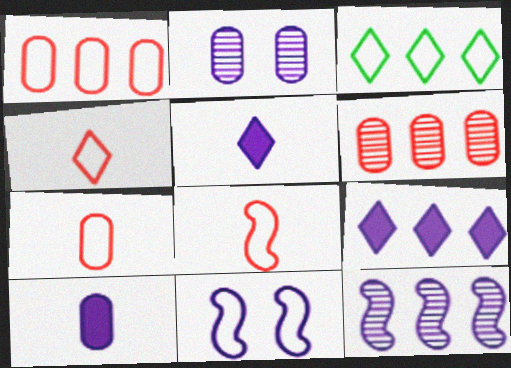[[3, 7, 11], 
[4, 7, 8]]